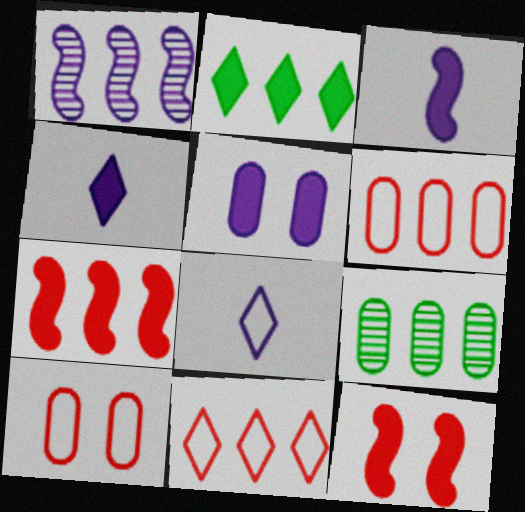[[1, 2, 6], 
[1, 5, 8], 
[8, 9, 12]]